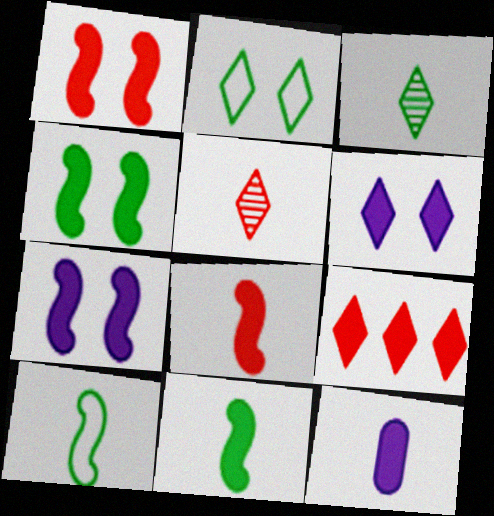[[1, 4, 7], 
[4, 9, 12], 
[5, 10, 12]]